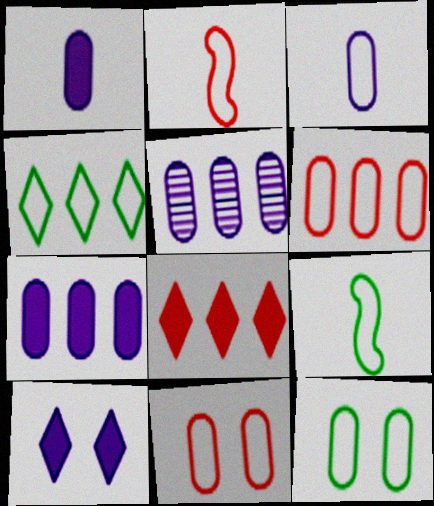[[3, 6, 12], 
[4, 9, 12]]